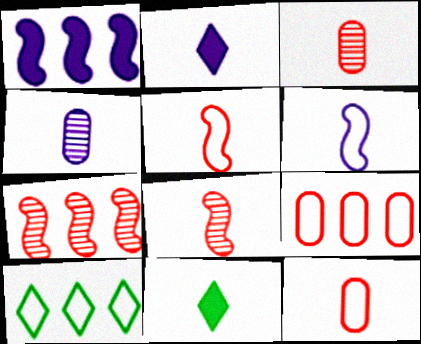[[2, 4, 6], 
[3, 6, 11], 
[4, 5, 11]]